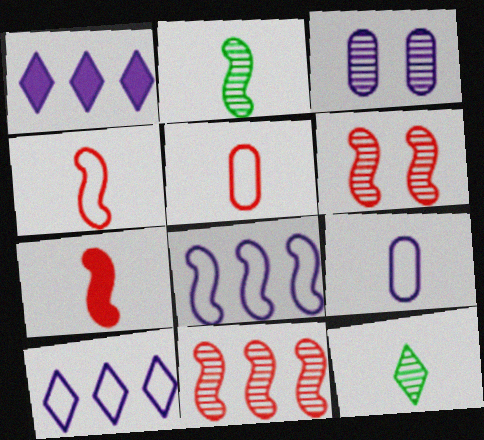[[3, 11, 12], 
[7, 9, 12]]